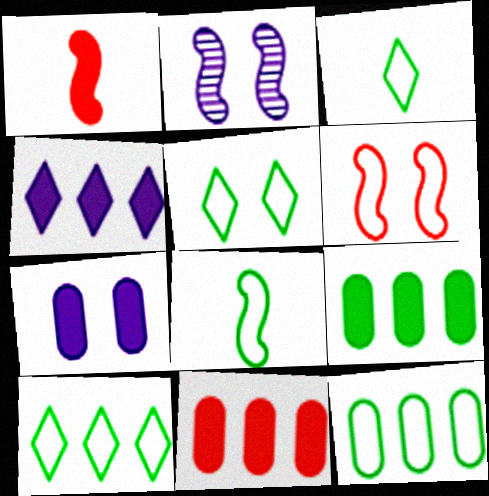[[2, 3, 11], 
[3, 5, 10], 
[5, 8, 12]]